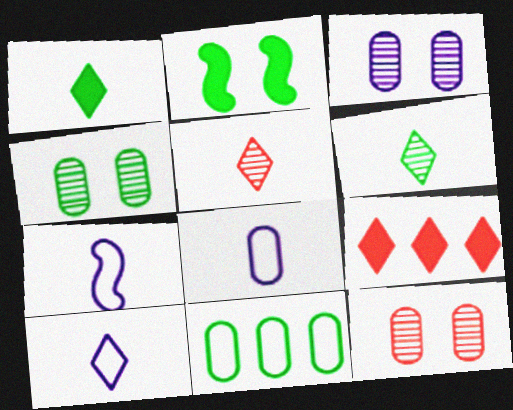[[1, 5, 10], 
[2, 6, 11], 
[3, 4, 12], 
[4, 7, 9], 
[7, 8, 10]]